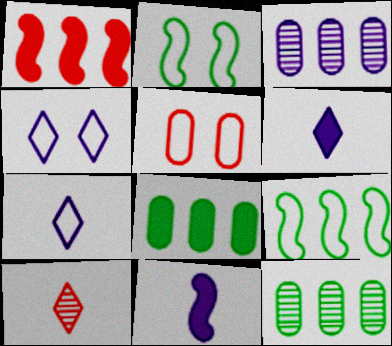[[1, 5, 10], 
[2, 4, 5], 
[3, 4, 11], 
[5, 7, 9]]